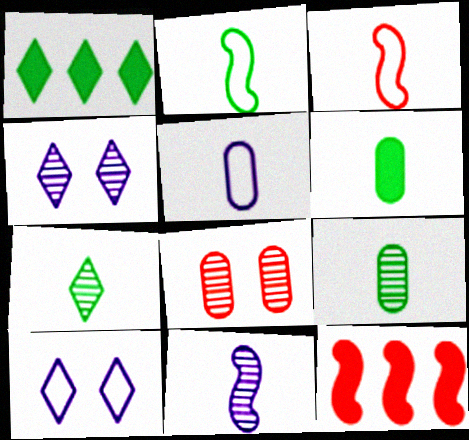[[2, 6, 7], 
[9, 10, 12]]